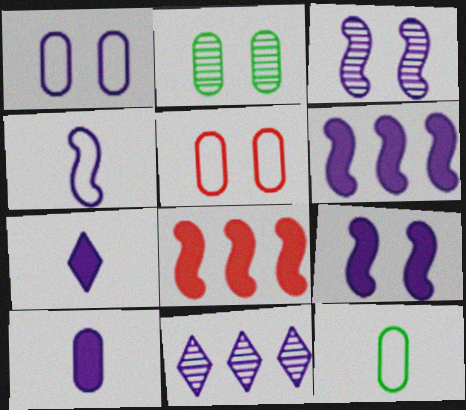[[3, 4, 6]]